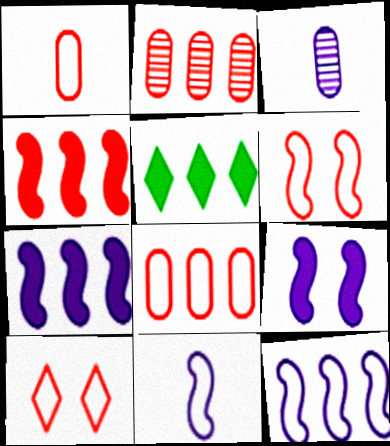[[2, 5, 12], 
[3, 5, 6]]